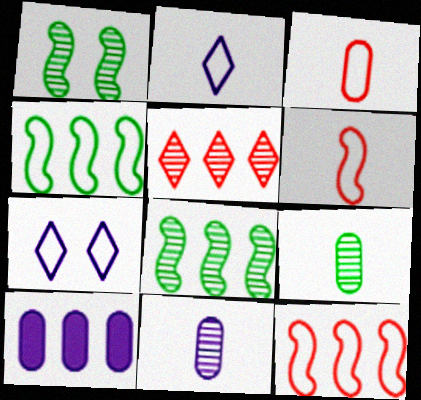[[1, 5, 11], 
[3, 4, 7], 
[4, 5, 10]]